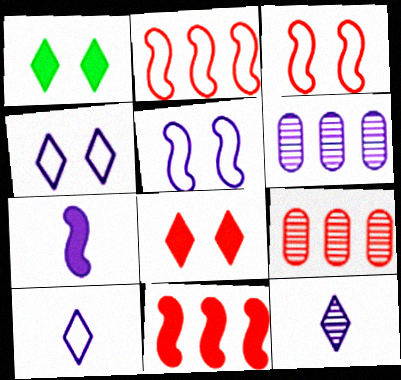[[4, 6, 7]]